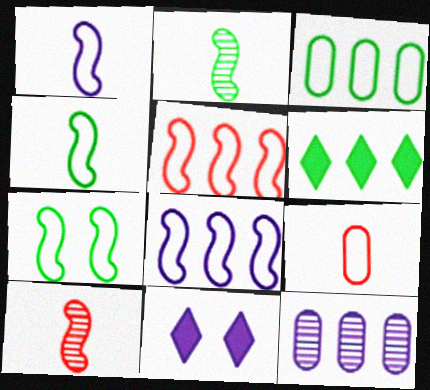[[1, 5, 7], 
[1, 11, 12], 
[3, 10, 11], 
[5, 6, 12]]